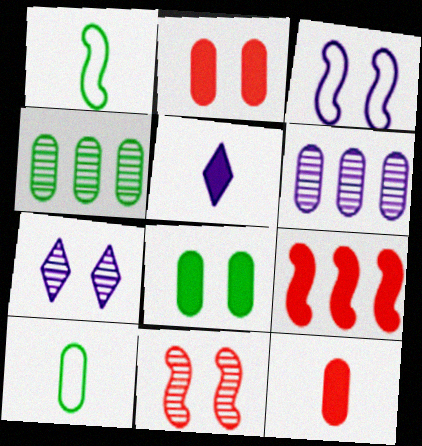[[2, 6, 10], 
[3, 5, 6], 
[4, 8, 10], 
[5, 8, 9], 
[7, 9, 10]]